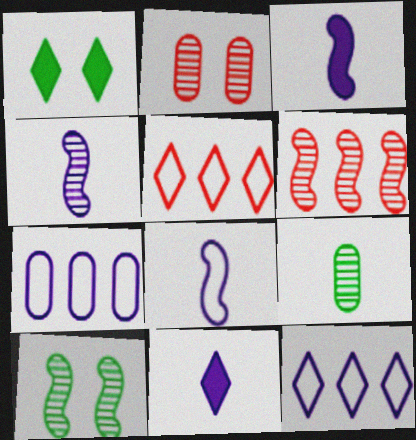[[3, 4, 8], 
[4, 6, 10]]